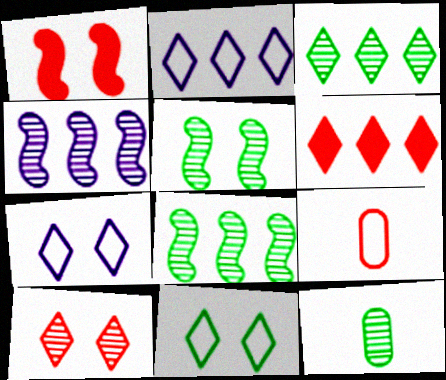[[1, 2, 12], 
[2, 3, 6], 
[3, 5, 12], 
[4, 10, 12]]